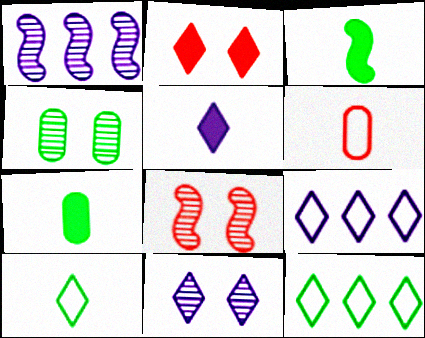[[3, 4, 12], 
[4, 8, 11], 
[5, 9, 11], 
[7, 8, 9]]